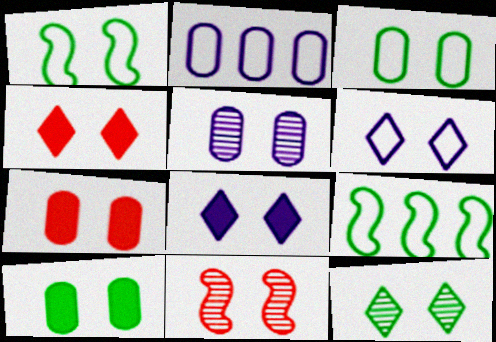[[1, 4, 5], 
[1, 10, 12], 
[3, 5, 7], 
[3, 8, 11], 
[4, 6, 12], 
[5, 11, 12], 
[6, 10, 11]]